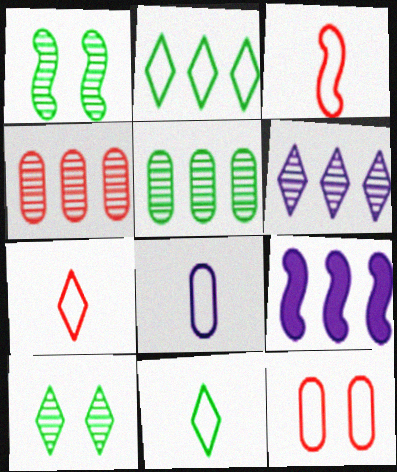[[1, 3, 9], 
[2, 4, 9], 
[3, 8, 11]]